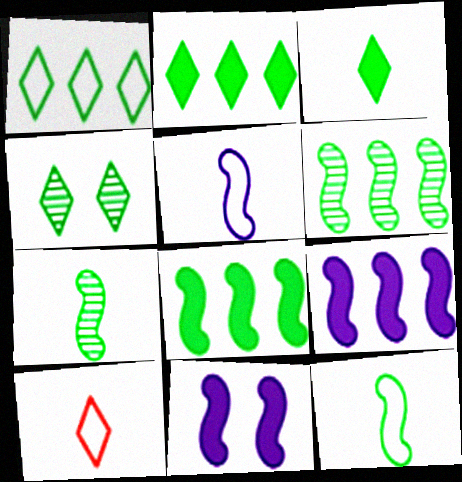[[1, 3, 4]]